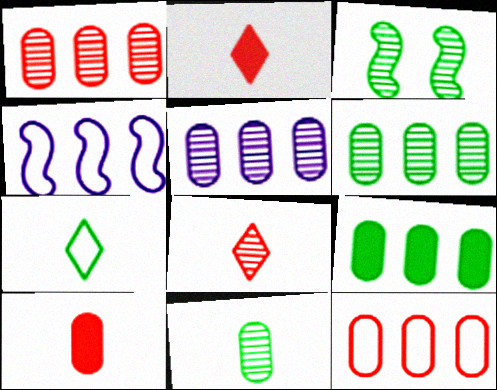[[1, 5, 6], 
[3, 5, 8], 
[3, 7, 9], 
[5, 9, 12]]